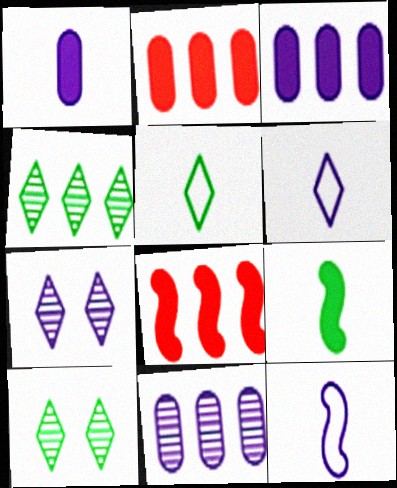[[2, 10, 12], 
[3, 7, 12]]